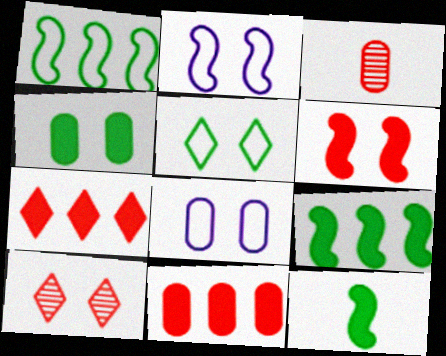[[2, 4, 10]]